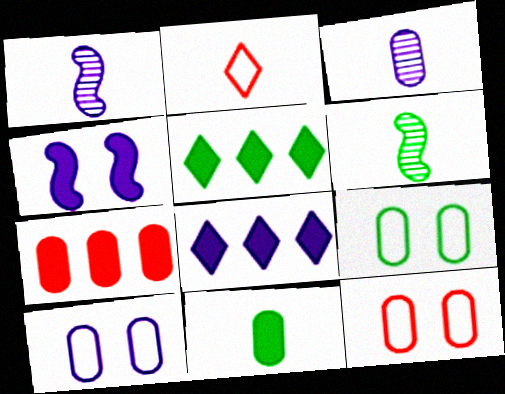[[1, 2, 11], 
[1, 5, 12], 
[1, 8, 10], 
[3, 7, 9], 
[5, 6, 9], 
[6, 8, 12], 
[9, 10, 12]]